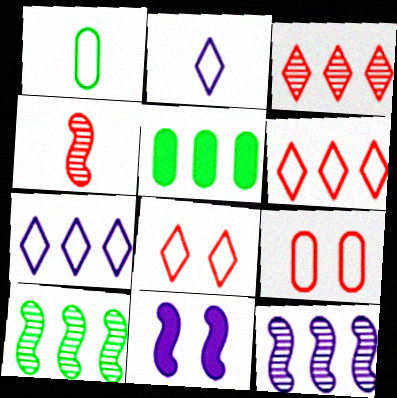[[1, 3, 11], 
[5, 6, 12]]